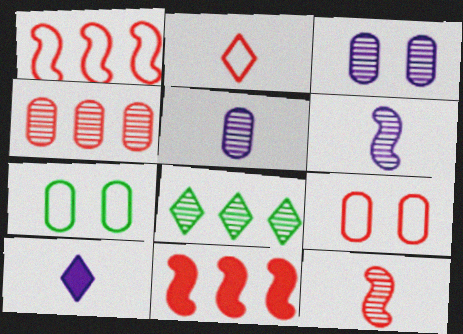[[1, 2, 9], 
[3, 8, 12]]